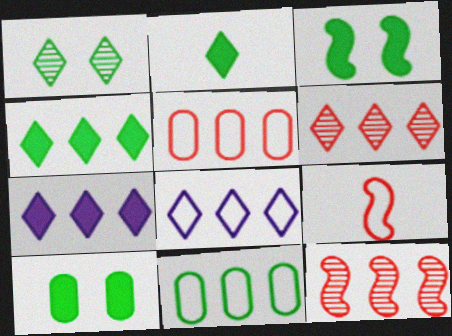[[4, 6, 8], 
[7, 11, 12]]